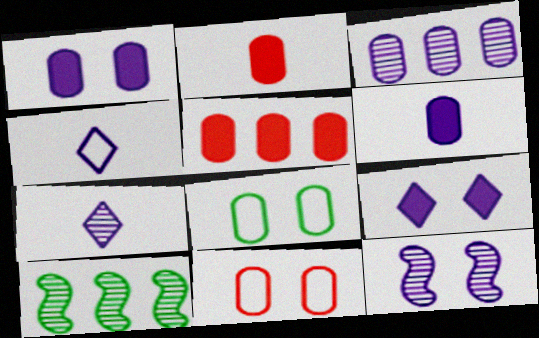[[2, 3, 8], 
[3, 7, 12]]